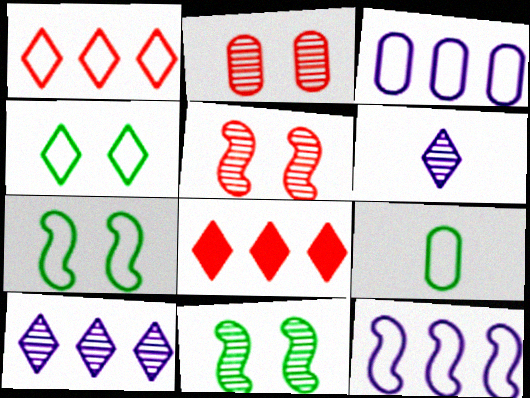[[4, 6, 8]]